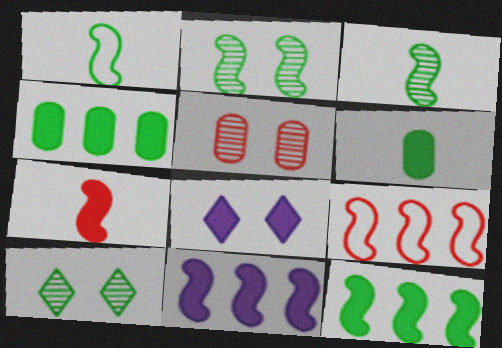[[1, 2, 12], 
[1, 4, 10], 
[4, 7, 8]]